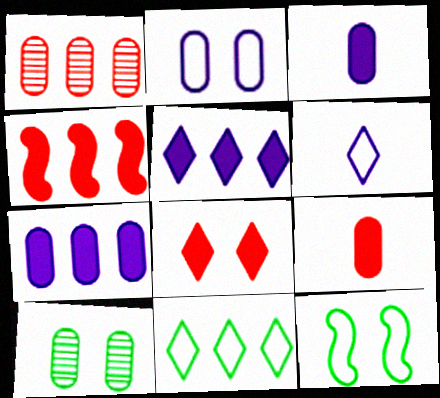[[4, 6, 10], 
[4, 8, 9]]